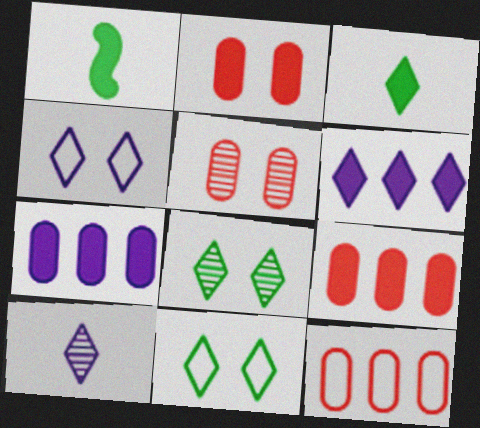[[1, 2, 6], 
[4, 6, 10]]